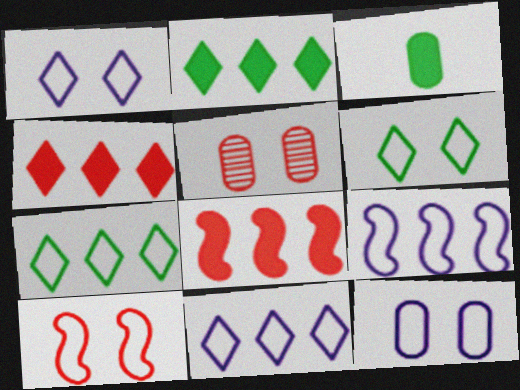[[6, 10, 12]]